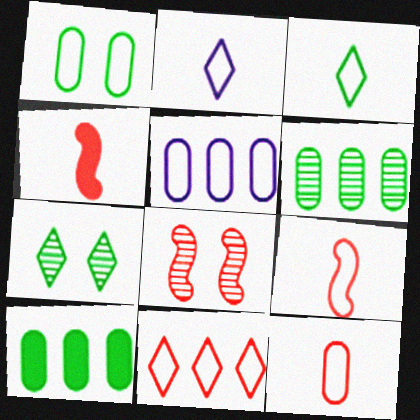[[1, 5, 12], 
[2, 8, 10], 
[4, 5, 7]]